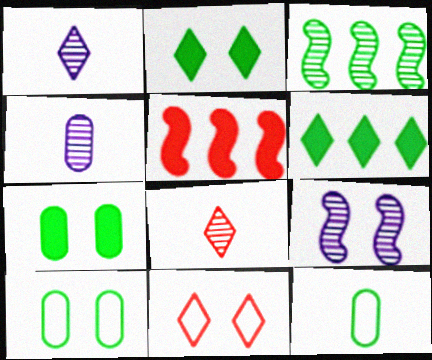[[1, 5, 10], 
[1, 6, 11], 
[2, 3, 12], 
[7, 9, 11]]